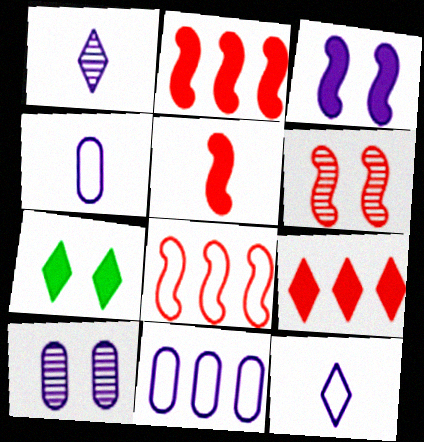[[1, 3, 11], 
[5, 6, 8]]